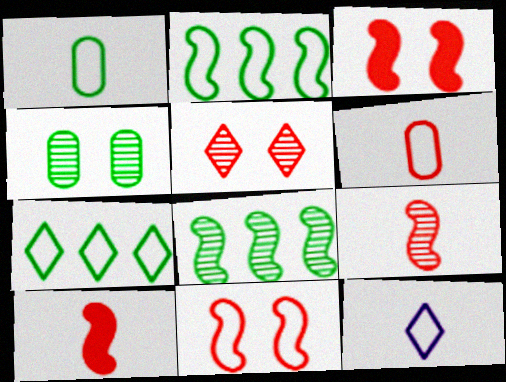[]